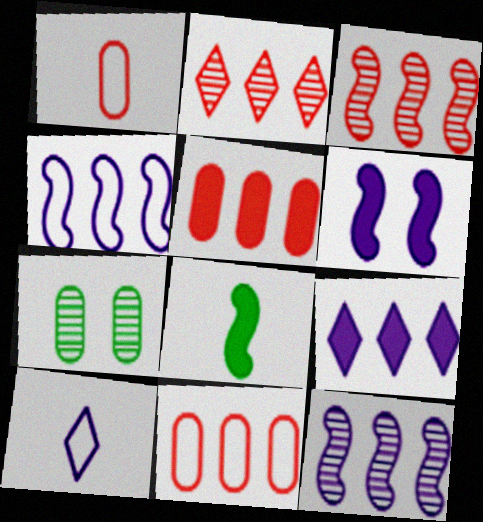[]